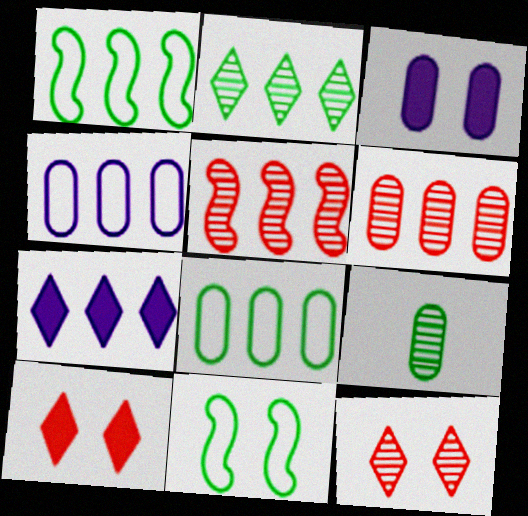[[1, 6, 7], 
[3, 11, 12], 
[5, 7, 8]]